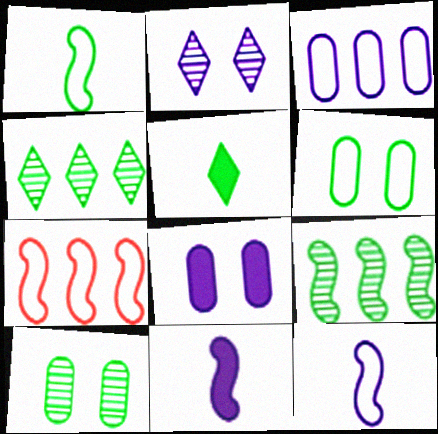[[2, 3, 11], 
[5, 6, 9]]